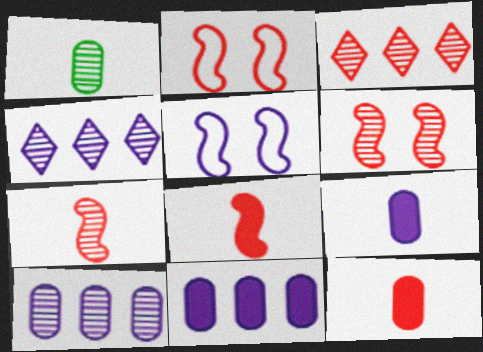[[1, 4, 6], 
[2, 3, 12], 
[4, 5, 9]]